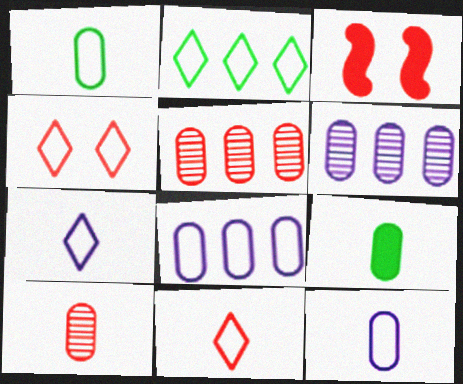[[2, 4, 7], 
[3, 5, 11], 
[9, 10, 12]]